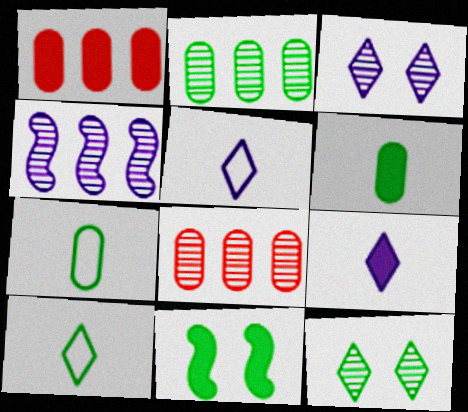[[1, 9, 11], 
[2, 10, 11], 
[5, 8, 11]]